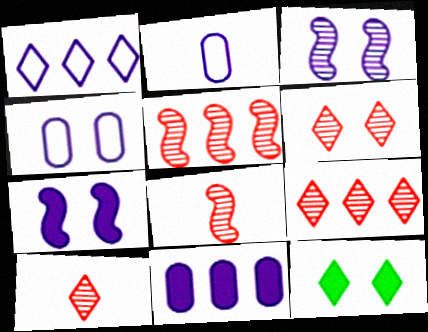[[1, 10, 12], 
[2, 5, 12], 
[6, 9, 10]]